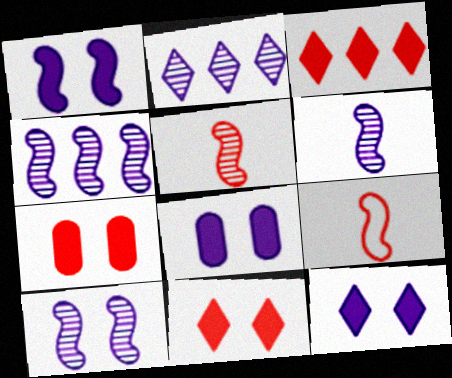[[1, 8, 12], 
[4, 6, 10]]